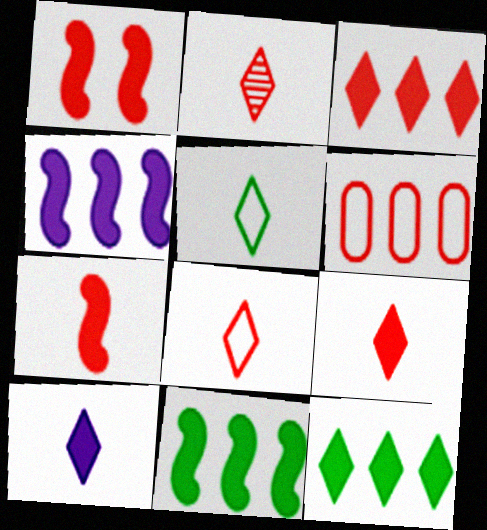[[1, 2, 6], 
[2, 5, 10], 
[2, 8, 9]]